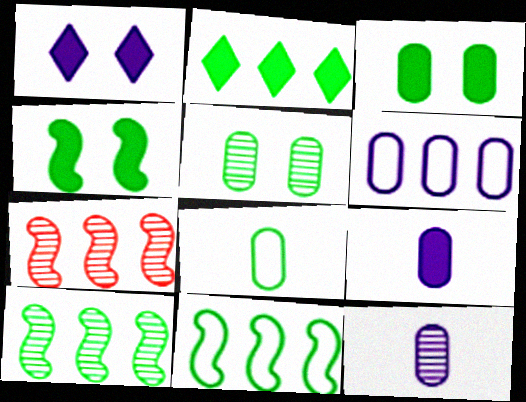[[1, 7, 8], 
[2, 6, 7]]